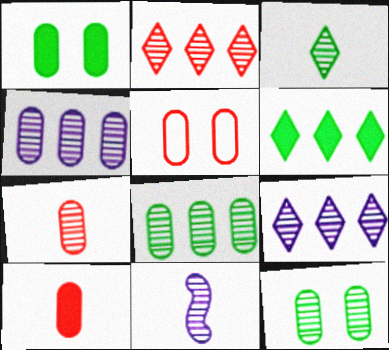[[2, 11, 12], 
[3, 7, 11], 
[4, 7, 12], 
[5, 6, 11]]